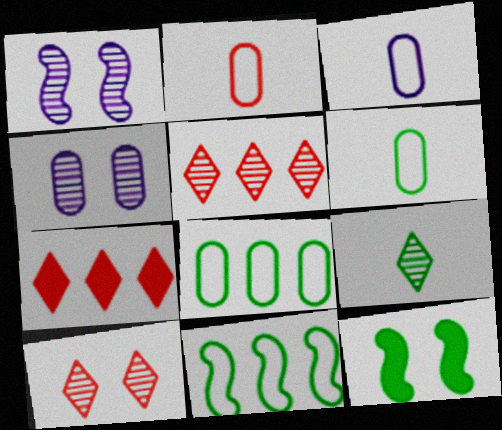[[1, 6, 7], 
[2, 3, 6], 
[3, 5, 12], 
[8, 9, 12]]